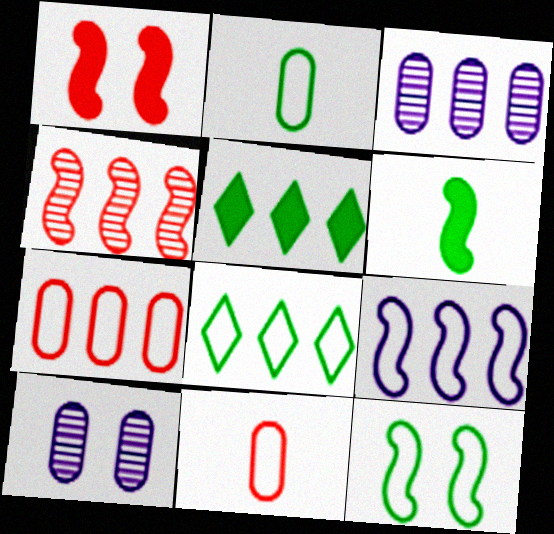[[2, 8, 12], 
[7, 8, 9]]